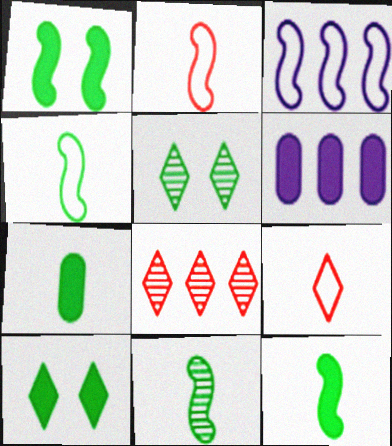[[2, 5, 6], 
[4, 11, 12]]